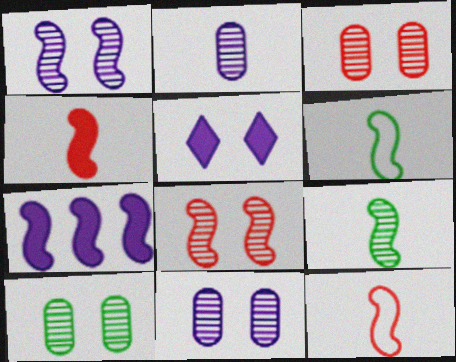[[3, 10, 11], 
[6, 7, 8]]